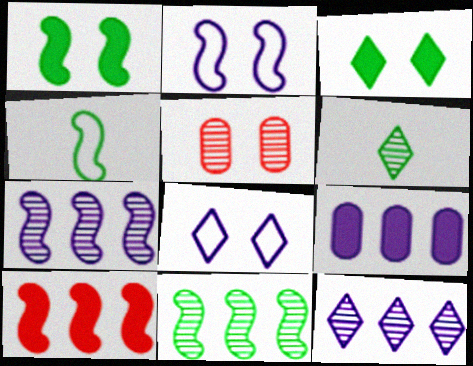[[1, 4, 11], 
[1, 5, 8], 
[2, 3, 5], 
[5, 6, 7]]